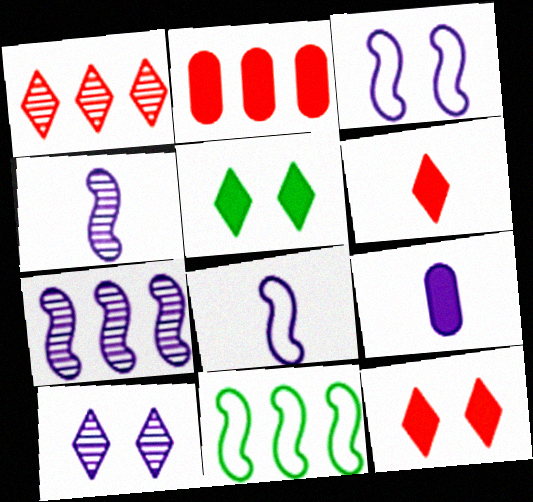[]